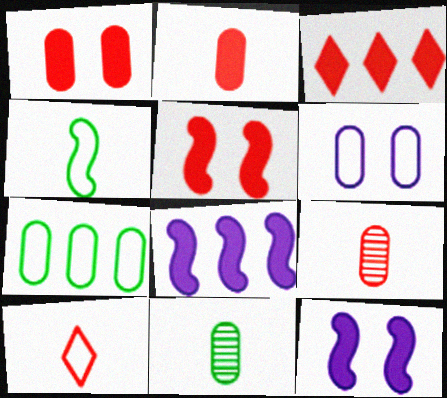[[2, 3, 5]]